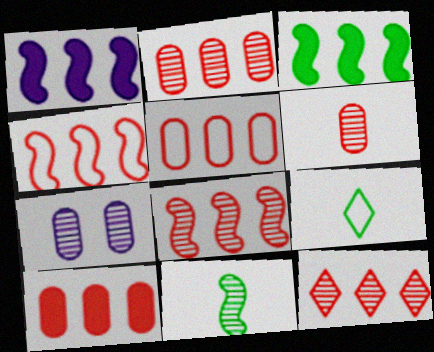[[2, 5, 10], 
[2, 8, 12], 
[4, 10, 12], 
[7, 11, 12]]